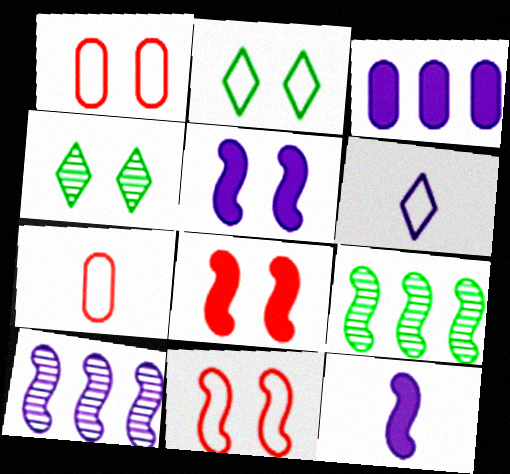[[1, 4, 5], 
[9, 11, 12]]